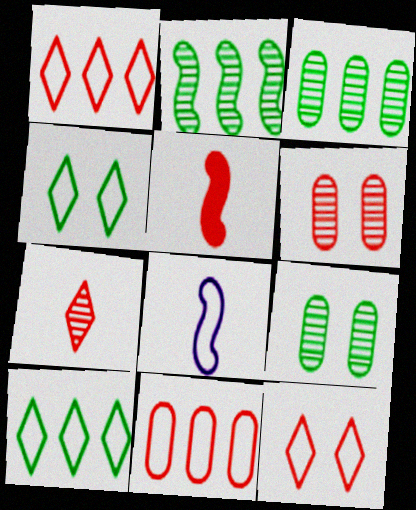[[1, 5, 6], 
[4, 8, 11]]